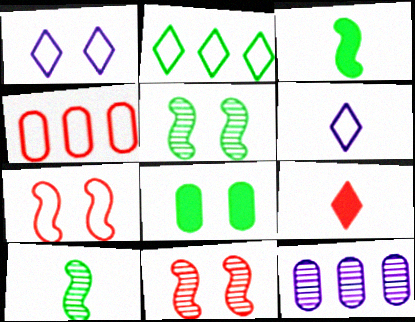[[1, 8, 11], 
[2, 8, 10], 
[4, 9, 11]]